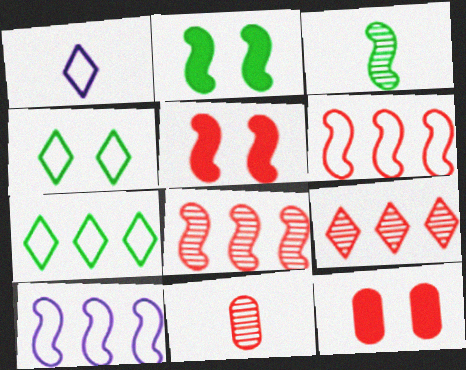[[3, 5, 10]]